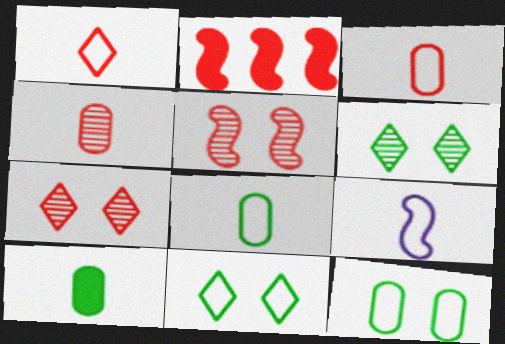[[1, 8, 9], 
[2, 3, 7]]